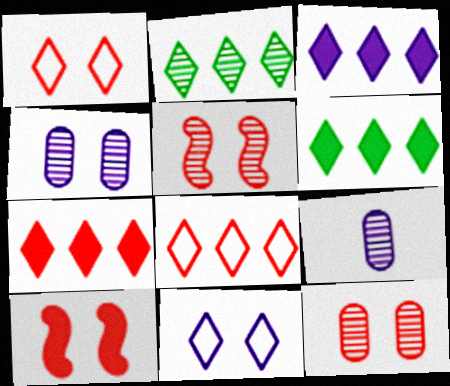[[1, 10, 12], 
[2, 3, 8], 
[2, 5, 9], 
[3, 6, 7]]